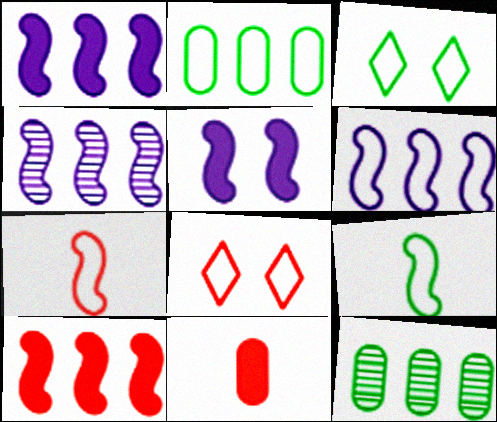[[1, 4, 6], 
[2, 3, 9], 
[3, 4, 11]]